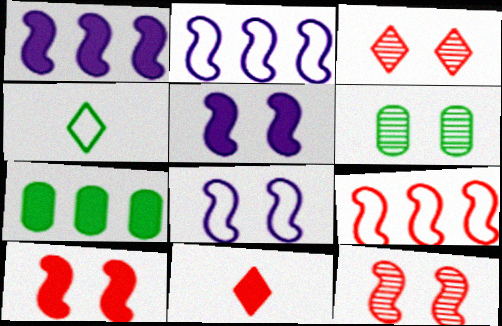[[2, 6, 11], 
[5, 7, 11]]